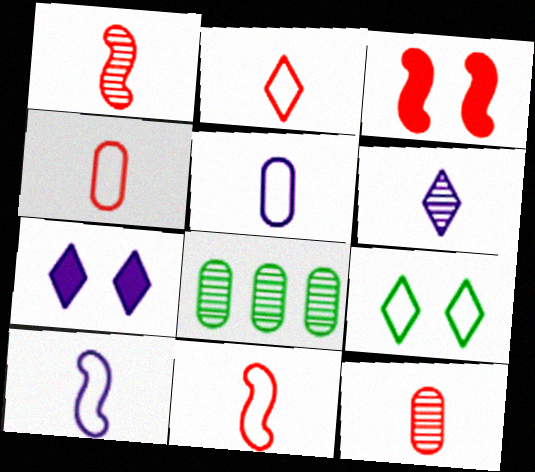[[2, 4, 11], 
[7, 8, 11]]